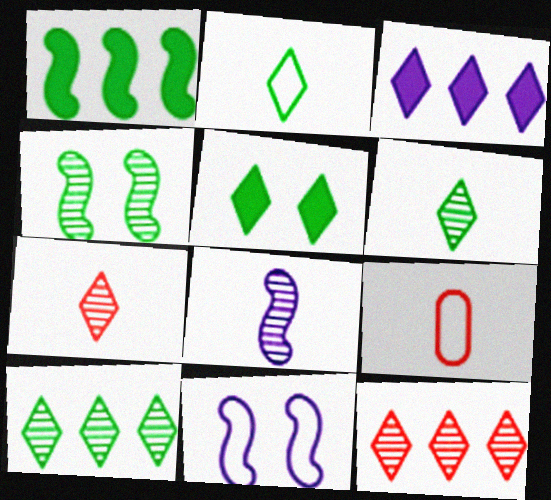[[2, 5, 10], 
[3, 4, 9]]